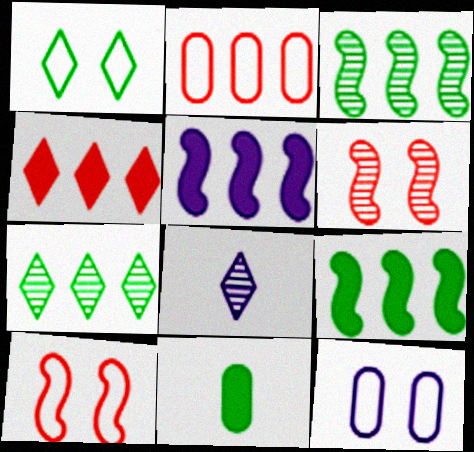[[1, 3, 11], 
[1, 4, 8], 
[1, 10, 12], 
[2, 5, 7], 
[5, 8, 12]]